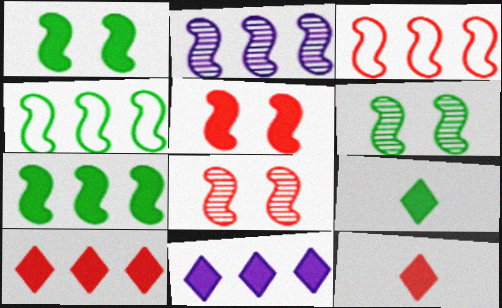[[2, 3, 7]]